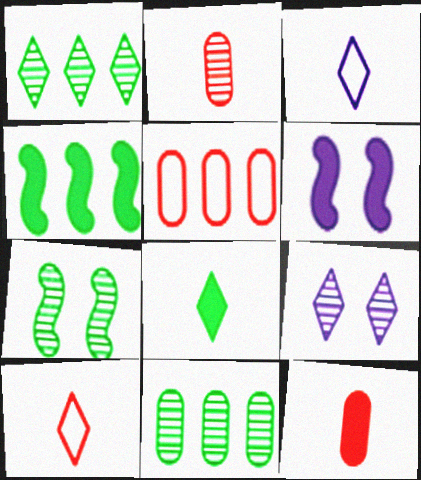[[6, 10, 11]]